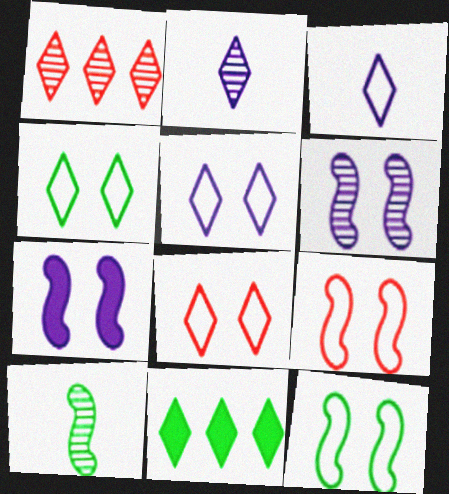[[2, 8, 11], 
[4, 5, 8]]